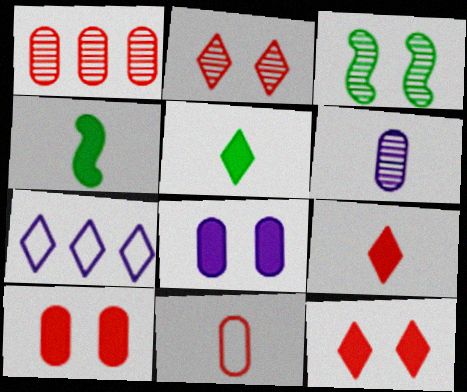[[1, 10, 11], 
[2, 5, 7]]